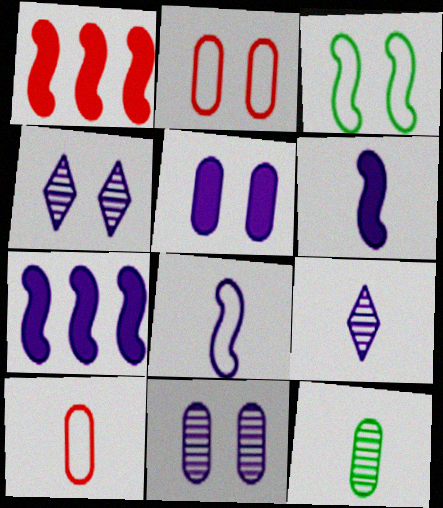[]